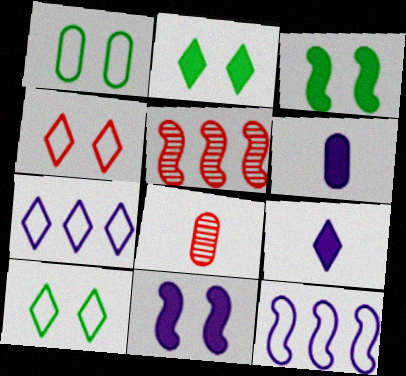[[1, 5, 9], 
[2, 8, 12], 
[3, 7, 8], 
[5, 6, 10]]